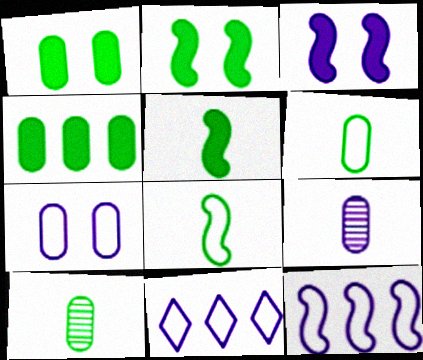[[3, 9, 11]]